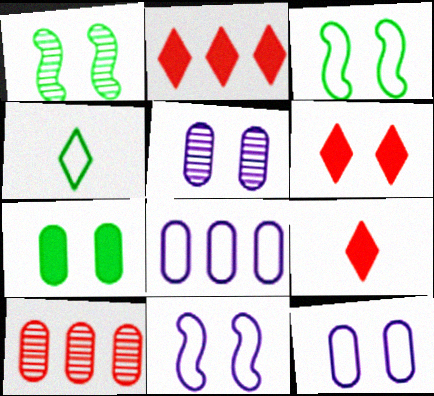[[1, 6, 12], 
[1, 8, 9], 
[2, 6, 9], 
[3, 5, 6]]